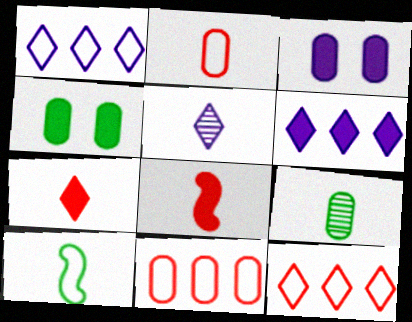[[3, 9, 11], 
[4, 6, 8]]